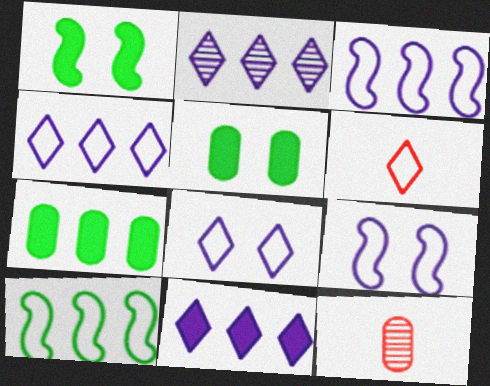[[1, 4, 12], 
[2, 4, 11]]